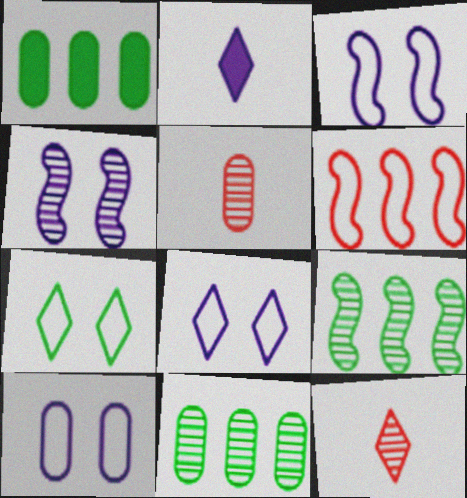[[1, 3, 12], 
[1, 5, 10], 
[3, 8, 10], 
[4, 11, 12]]